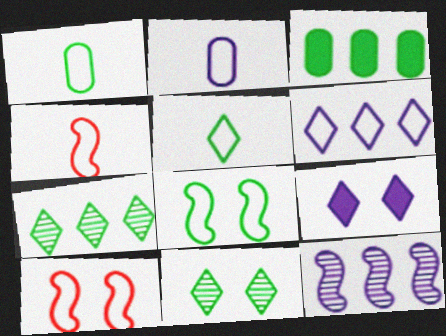[[1, 6, 10], 
[2, 4, 5], 
[2, 9, 12]]